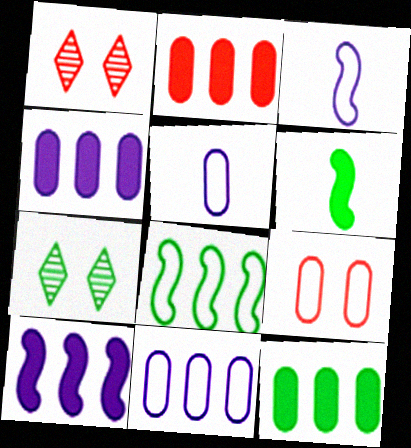[[1, 3, 12], 
[1, 6, 11], 
[2, 3, 7], 
[2, 4, 12]]